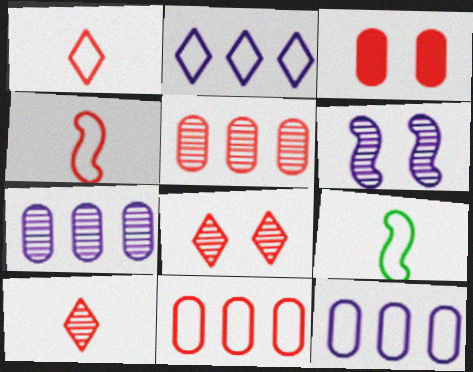[]